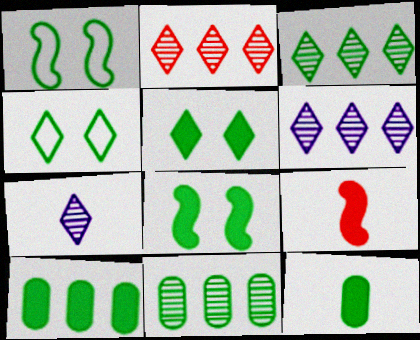[[1, 3, 12], 
[2, 3, 6]]